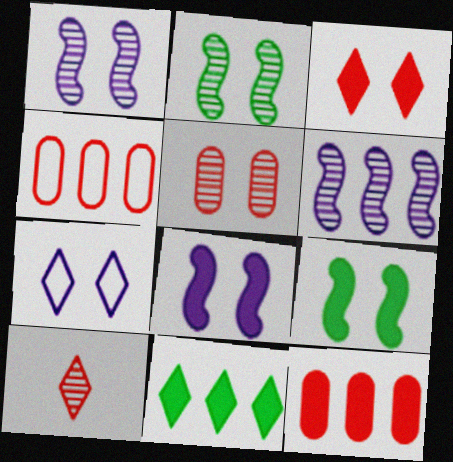[[4, 6, 11], 
[5, 7, 9], 
[7, 10, 11]]